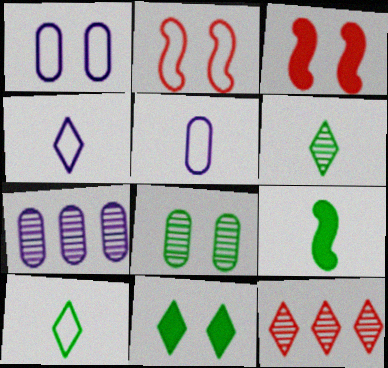[[1, 9, 12], 
[3, 7, 10], 
[4, 11, 12]]